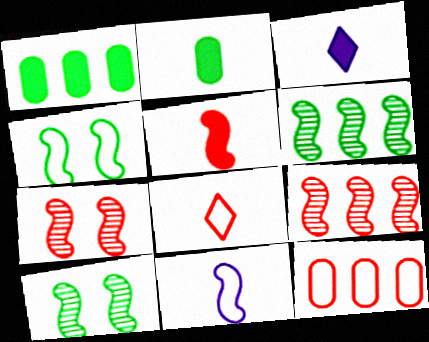[[2, 3, 5], 
[3, 10, 12]]